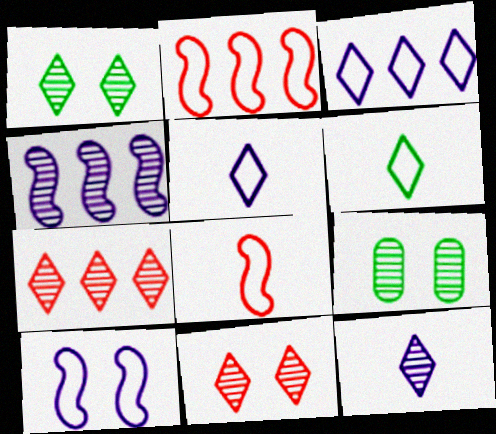[[1, 7, 12]]